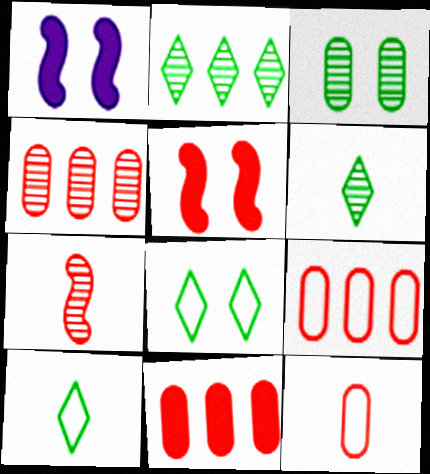[[1, 2, 12], 
[1, 4, 10], 
[1, 6, 9], 
[4, 9, 11]]